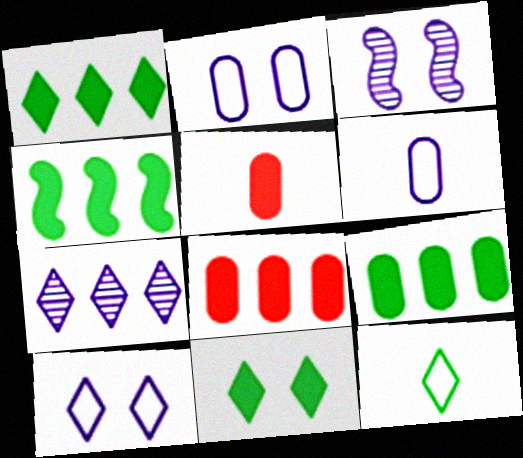[[1, 4, 9], 
[3, 8, 12]]